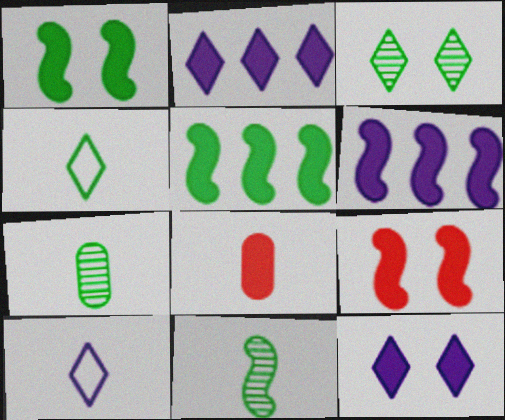[[1, 2, 8], 
[5, 8, 12], 
[8, 10, 11]]